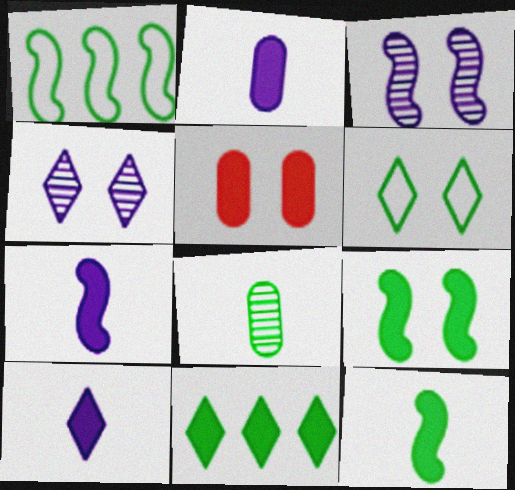[[2, 7, 10], 
[3, 5, 6], 
[5, 7, 11]]